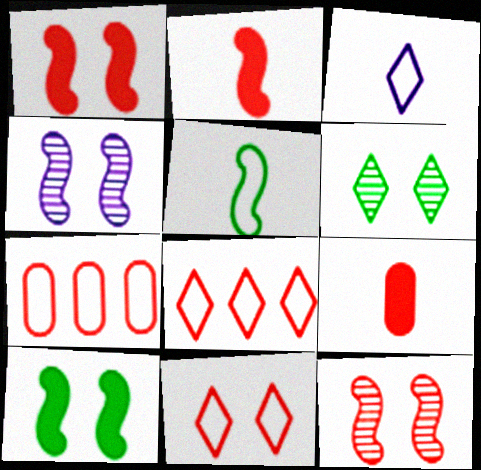[[8, 9, 12]]